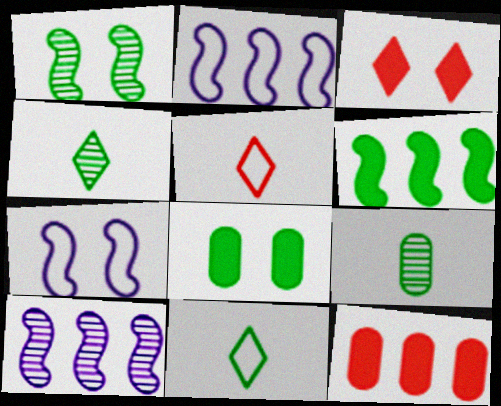[[2, 3, 9], 
[4, 7, 12], 
[5, 8, 10]]